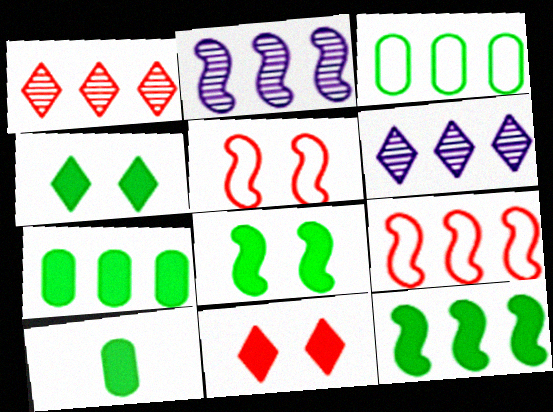[[2, 9, 12], 
[4, 10, 12], 
[5, 6, 10], 
[6, 7, 9]]